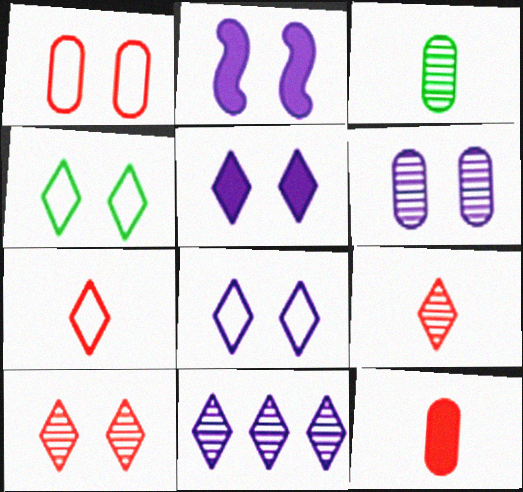[[2, 6, 8], 
[4, 5, 10]]